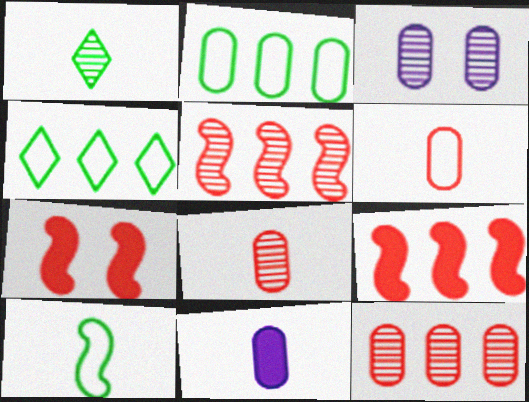[[1, 3, 5]]